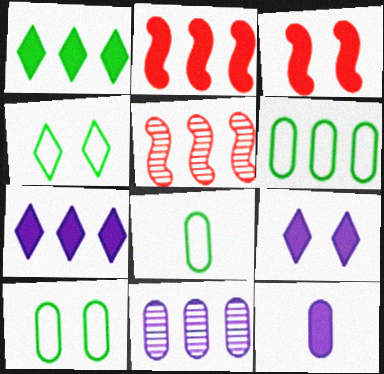[[1, 3, 12], 
[4, 5, 12], 
[5, 6, 7], 
[5, 8, 9], 
[6, 8, 10]]